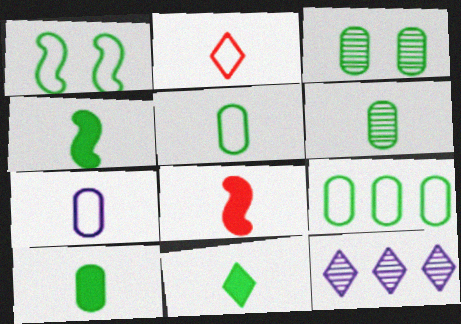[[3, 9, 10], 
[4, 10, 11], 
[5, 6, 10]]